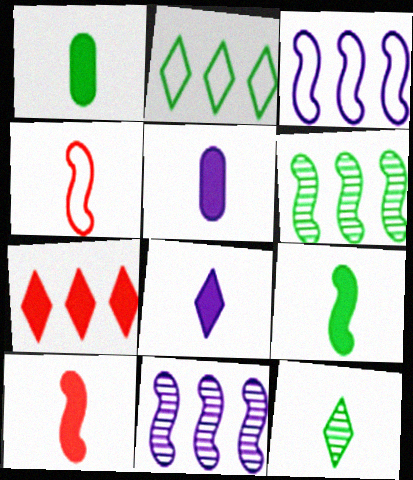[[1, 8, 10], 
[4, 5, 12]]